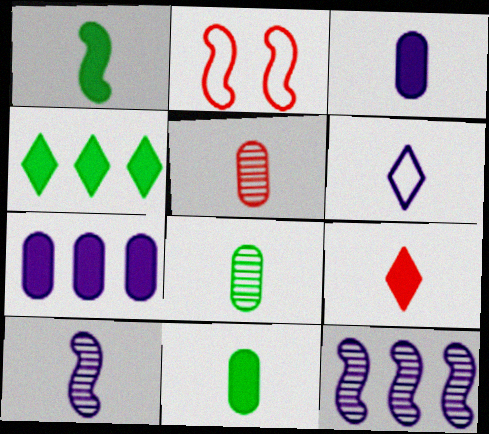[[1, 2, 12], 
[1, 3, 9], 
[1, 5, 6], 
[3, 6, 10]]